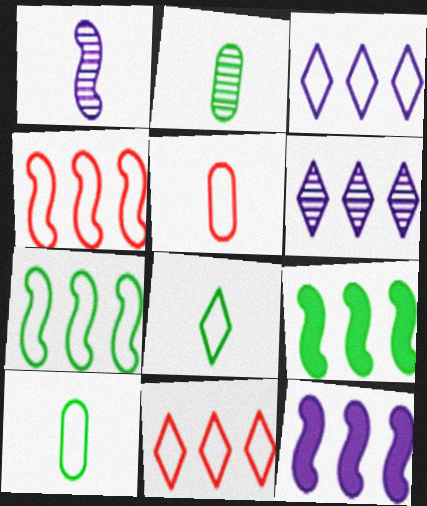[]